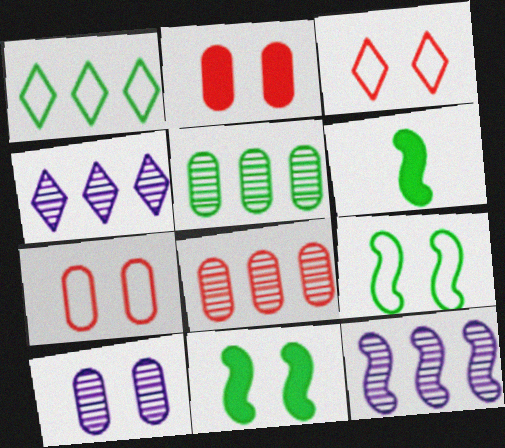[[3, 10, 11], 
[4, 6, 7]]